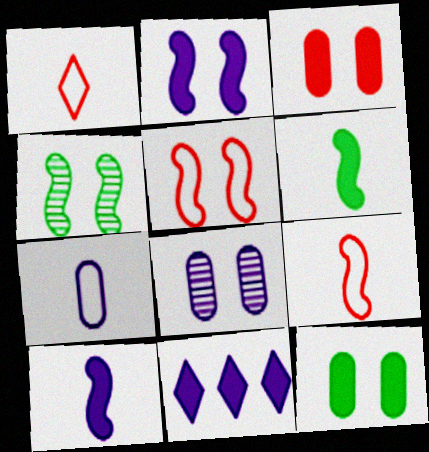[[2, 4, 5], 
[3, 6, 11]]